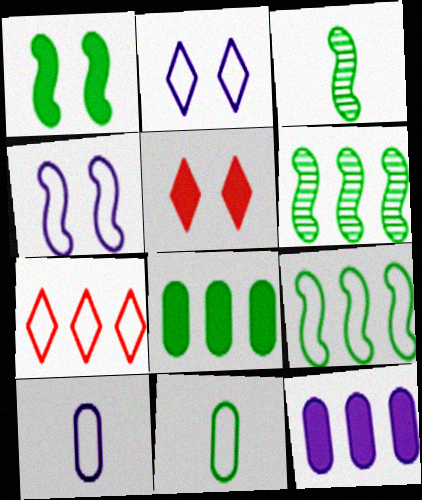[[1, 3, 9], 
[4, 7, 11], 
[5, 6, 10], 
[6, 7, 12]]